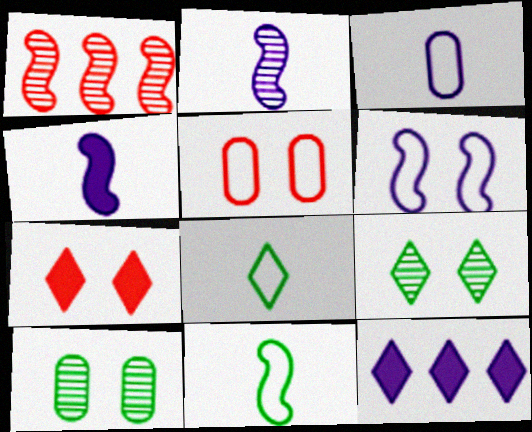[[6, 7, 10]]